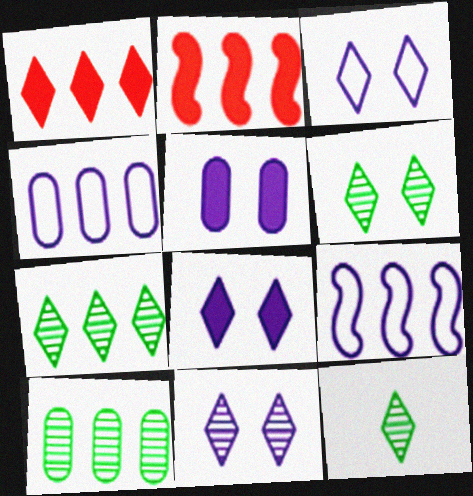[[1, 3, 12], 
[1, 9, 10], 
[2, 4, 7], 
[3, 8, 11], 
[6, 7, 12]]